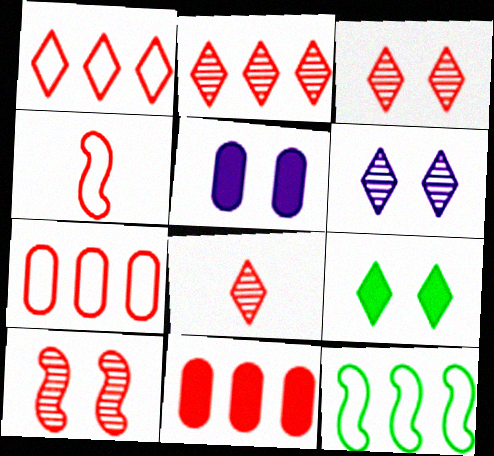[[2, 3, 8], 
[3, 4, 11], 
[5, 8, 12]]